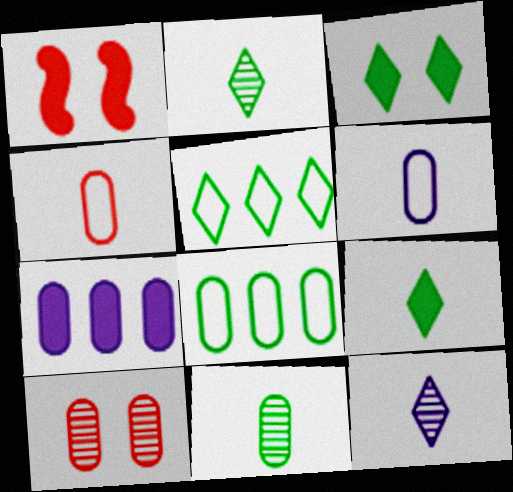[[1, 7, 9], 
[1, 8, 12], 
[2, 3, 5]]